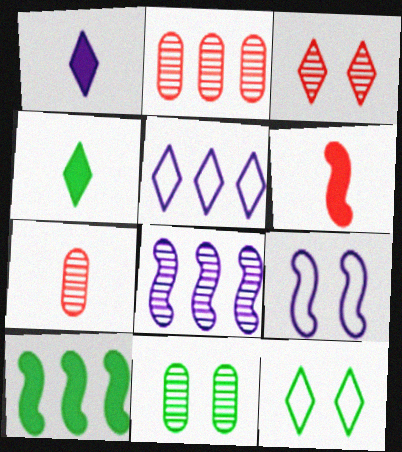[[2, 4, 9], 
[2, 5, 10], 
[3, 4, 5], 
[5, 6, 11]]